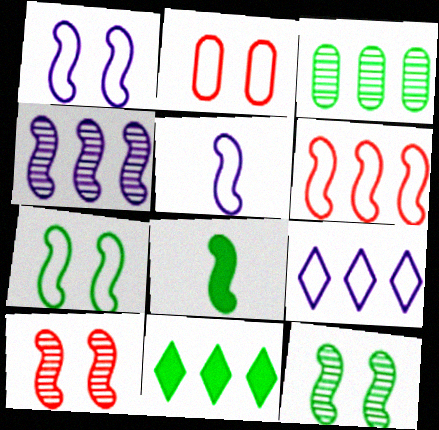[[5, 6, 7]]